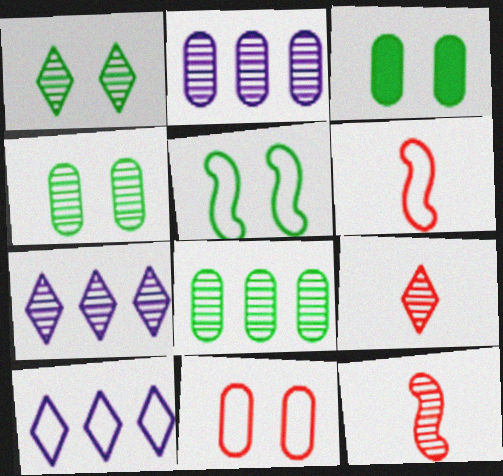[[1, 2, 12], 
[1, 3, 5], 
[1, 7, 9], 
[3, 6, 7], 
[3, 10, 12], 
[4, 7, 12]]